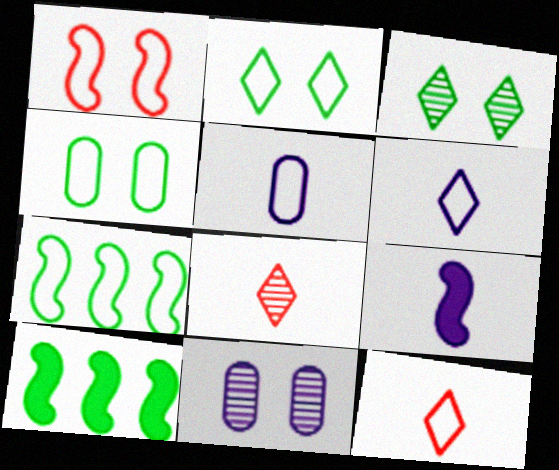[[10, 11, 12]]